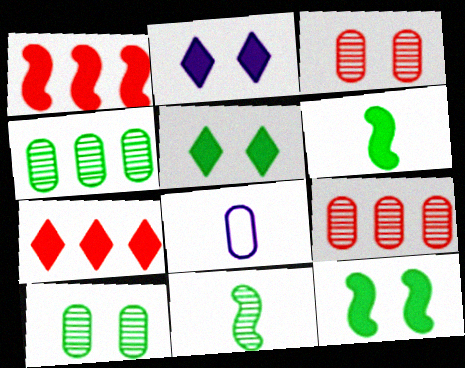[]